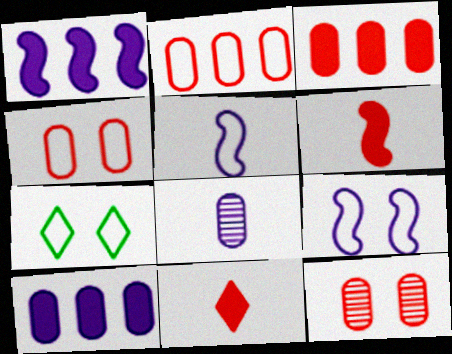[[2, 5, 7], 
[4, 7, 9]]